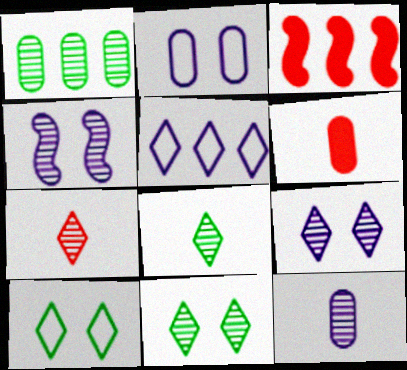[[1, 2, 6], 
[1, 3, 5], 
[1, 4, 7], 
[2, 3, 8], 
[3, 10, 12]]